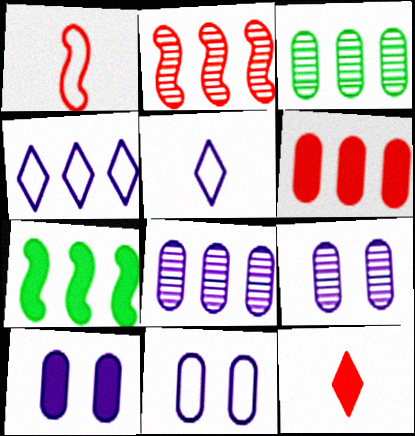[[7, 10, 12], 
[9, 10, 11]]